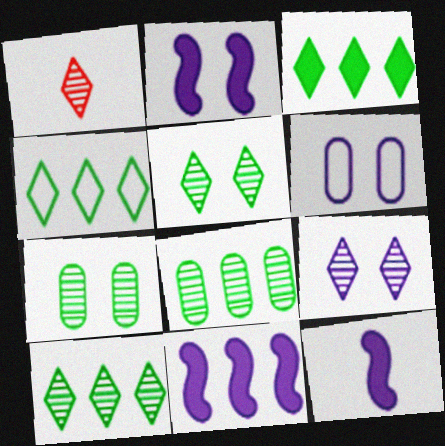[[1, 9, 10], 
[2, 6, 9], 
[2, 11, 12], 
[3, 4, 10]]